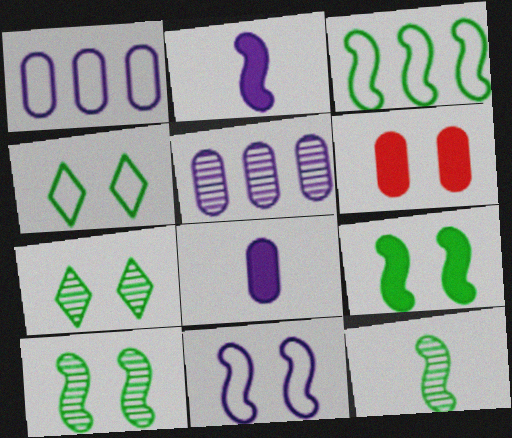[[3, 9, 12], 
[6, 7, 11]]